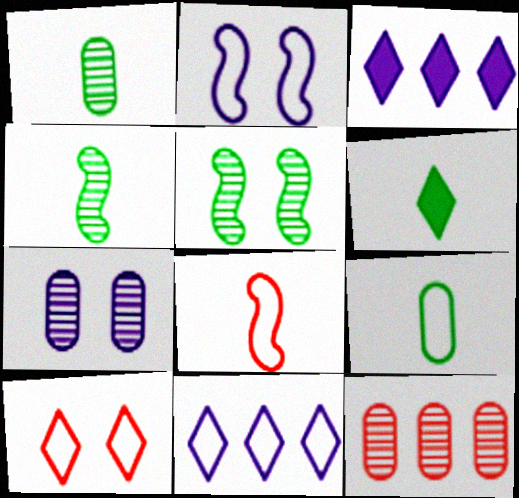[[1, 7, 12], 
[2, 6, 12], 
[4, 6, 9]]